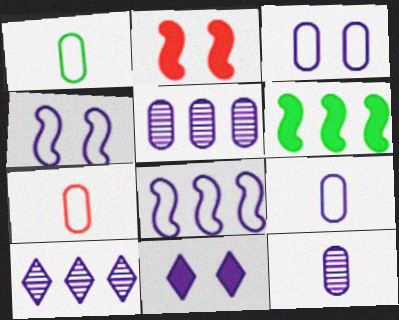[[1, 2, 10], 
[1, 7, 9], 
[8, 11, 12]]